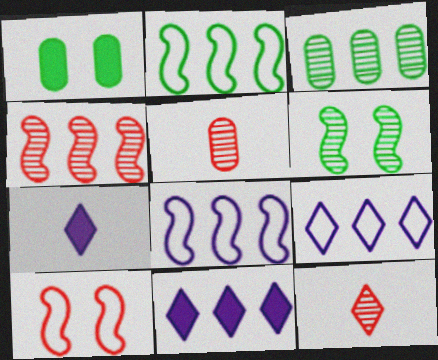[[1, 8, 12], 
[3, 7, 10]]